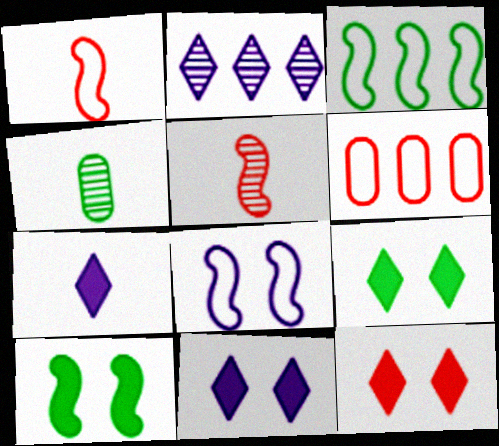[[1, 3, 8], 
[1, 4, 7], 
[3, 4, 9], 
[5, 6, 12], 
[9, 11, 12]]